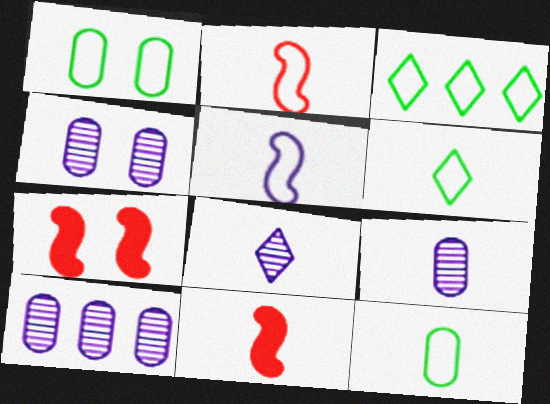[[3, 4, 11], 
[3, 7, 9], 
[4, 9, 10], 
[6, 7, 10], 
[6, 9, 11], 
[8, 11, 12]]